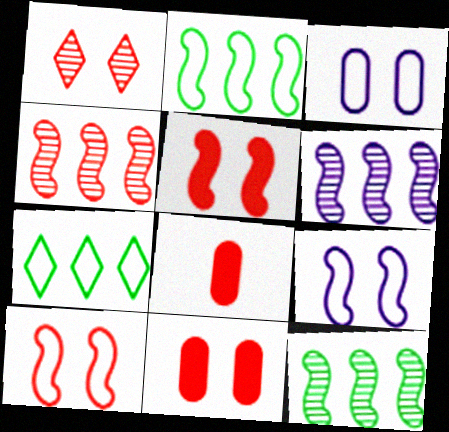[[1, 10, 11], 
[4, 6, 12]]